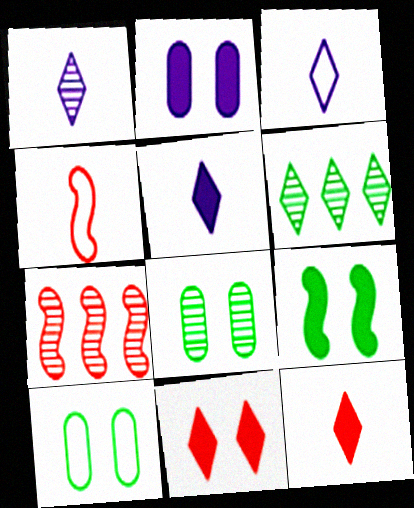[[1, 3, 5], 
[1, 7, 8], 
[2, 4, 6], 
[2, 9, 11], 
[3, 6, 11], 
[5, 7, 10]]